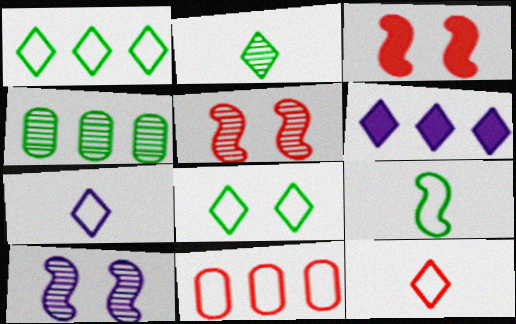[[3, 4, 7]]